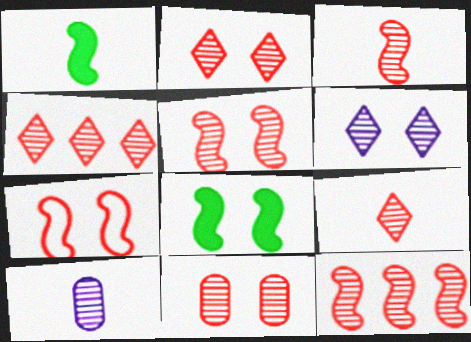[[2, 4, 9], 
[2, 5, 11], 
[3, 4, 11], 
[3, 5, 12], 
[9, 11, 12]]